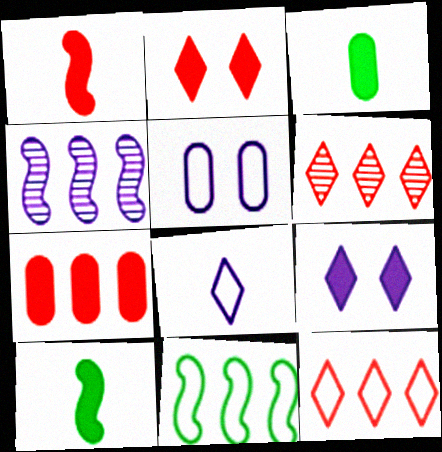[[1, 2, 7], 
[5, 6, 10], 
[7, 9, 10]]